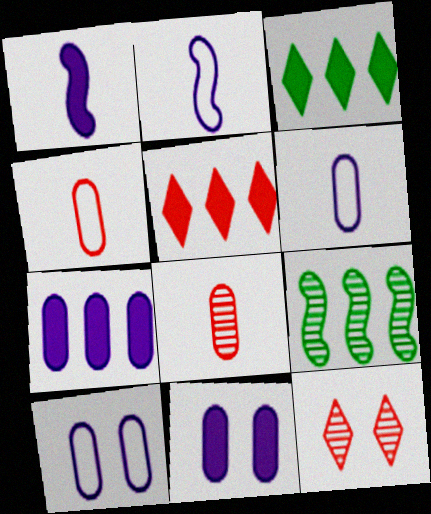[]